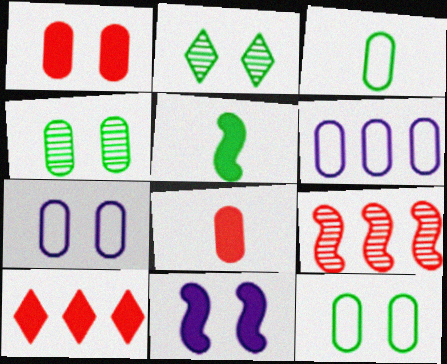[[1, 4, 7], 
[4, 6, 8]]